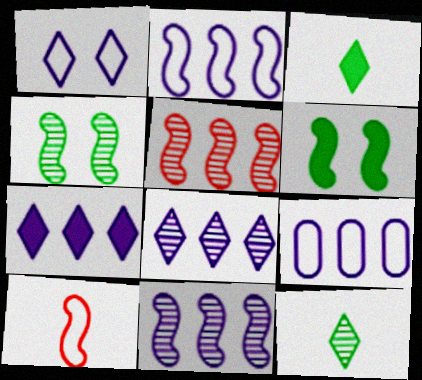[[6, 10, 11], 
[7, 9, 11]]